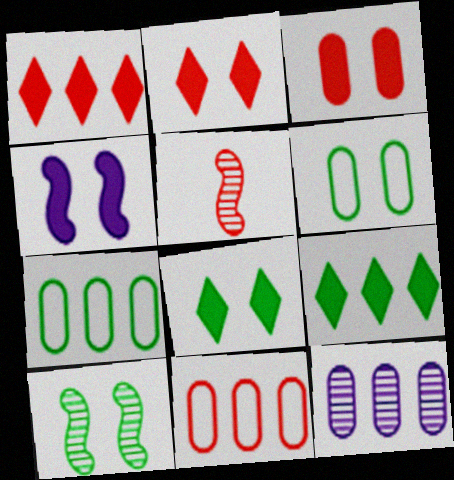[[2, 5, 11], 
[3, 4, 8], 
[6, 8, 10]]